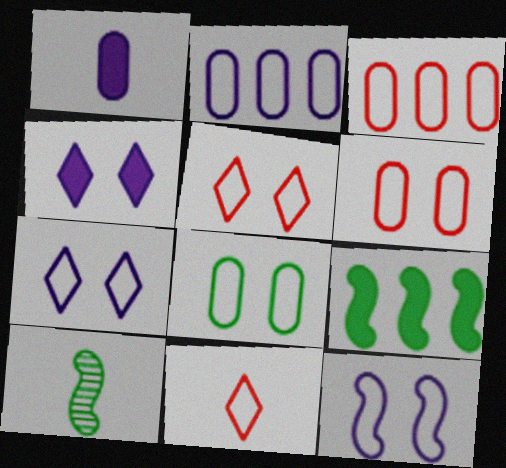[[1, 10, 11], 
[3, 4, 10], 
[5, 8, 12]]